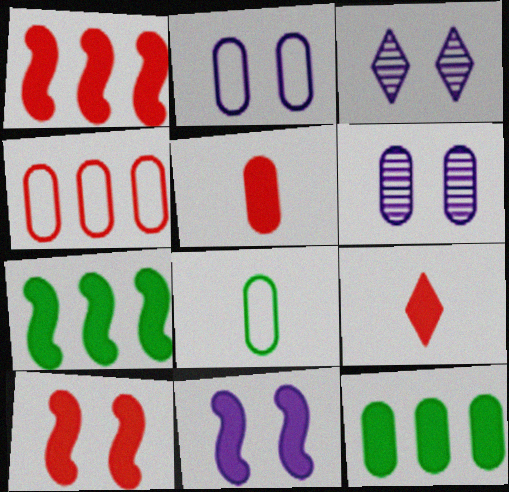[[1, 3, 8], 
[2, 3, 11], 
[2, 4, 8], 
[9, 11, 12]]